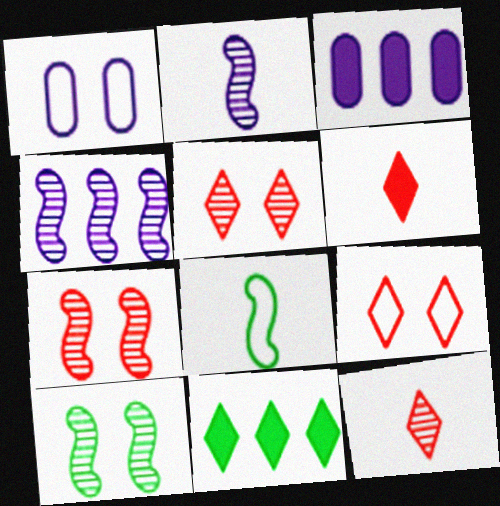[[3, 5, 8]]